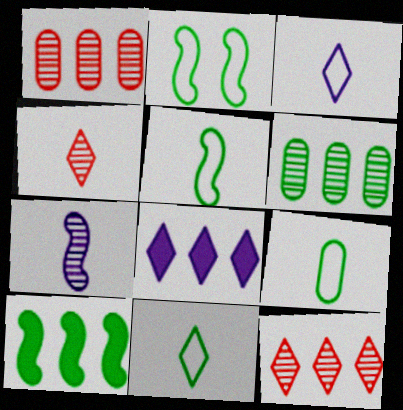[[5, 9, 11]]